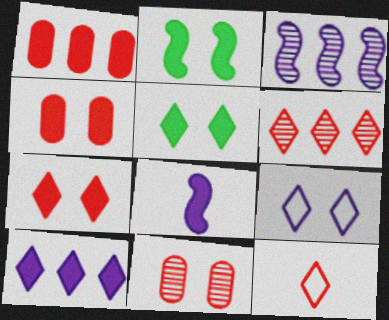[[1, 5, 8], 
[2, 9, 11], 
[6, 7, 12]]